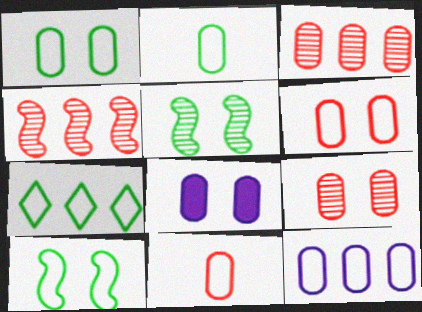[[1, 8, 9], 
[1, 11, 12], 
[2, 3, 8], 
[2, 6, 12], 
[2, 7, 10]]